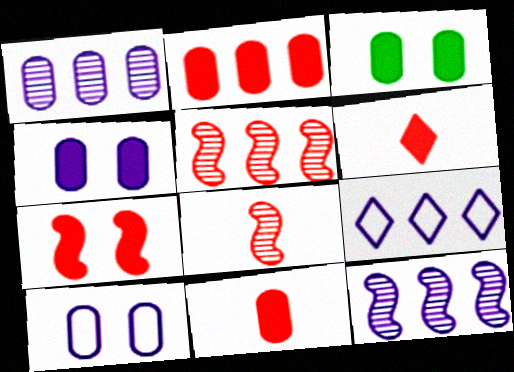[[2, 6, 7], 
[3, 8, 9]]